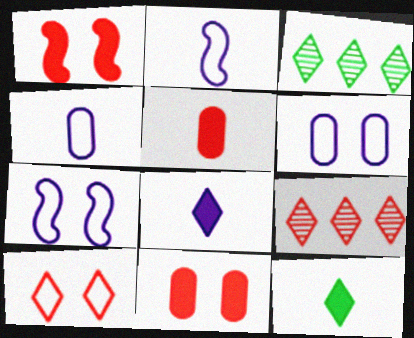[[1, 3, 4], 
[2, 3, 11], 
[3, 5, 7], 
[3, 8, 10]]